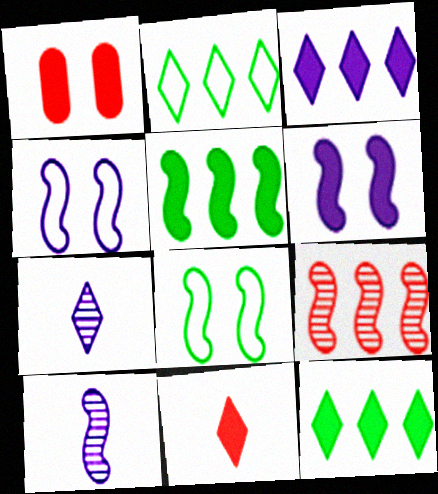[[1, 2, 10]]